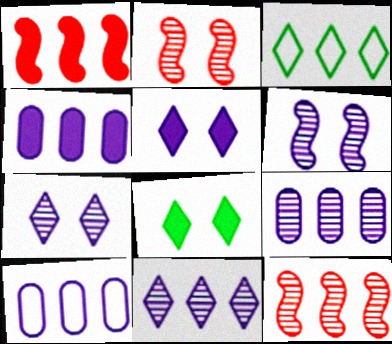[[1, 3, 9], 
[3, 4, 12], 
[4, 9, 10]]